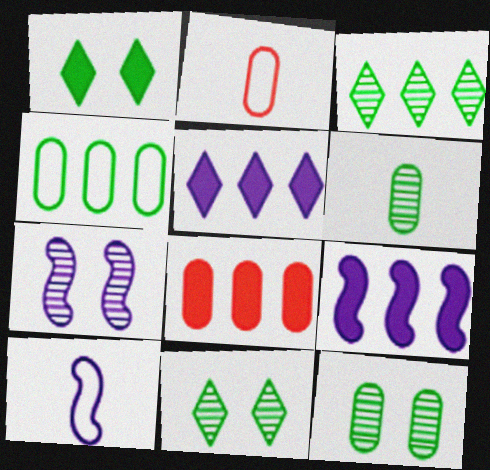[[2, 9, 11], 
[7, 9, 10], 
[8, 10, 11]]